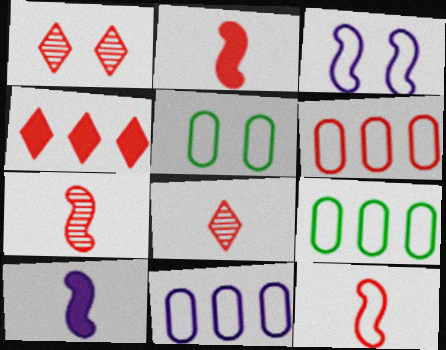[[1, 2, 6], 
[1, 9, 10], 
[2, 7, 12], 
[6, 9, 11]]